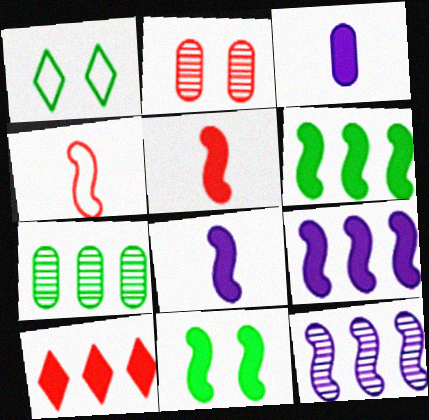[[2, 4, 10], 
[3, 10, 11], 
[4, 11, 12], 
[5, 9, 11]]